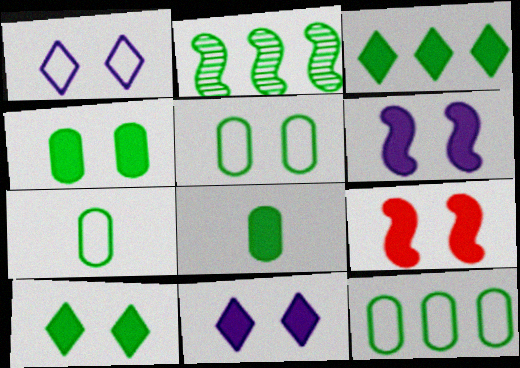[[2, 3, 12], 
[2, 7, 10], 
[4, 9, 11], 
[5, 7, 12]]